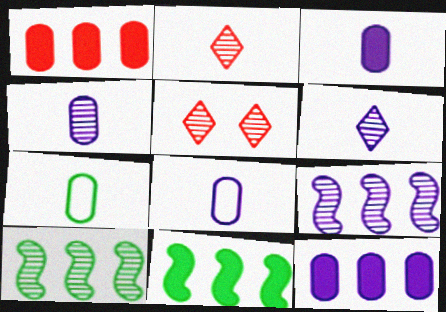[[3, 4, 8], 
[4, 5, 10], 
[5, 8, 11]]